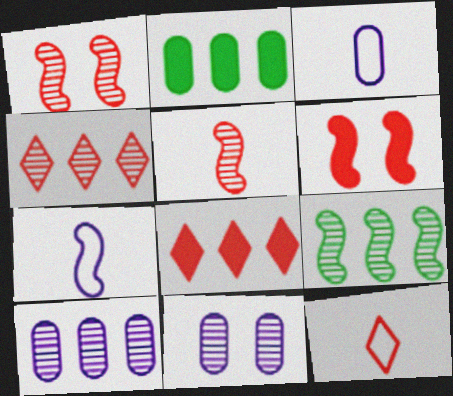[[4, 9, 10], 
[6, 7, 9]]